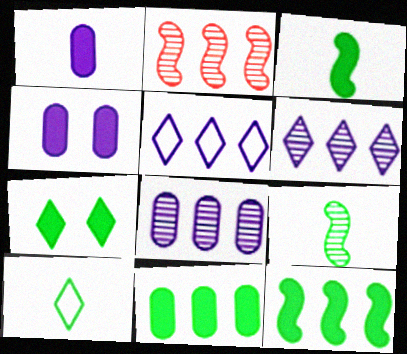[[2, 4, 10], 
[2, 5, 11], 
[3, 7, 11]]